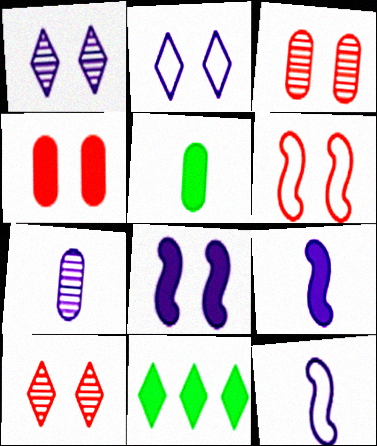[[3, 11, 12], 
[4, 6, 10], 
[4, 9, 11], 
[6, 7, 11]]